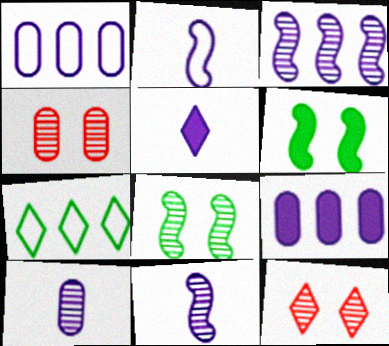[[2, 5, 10], 
[5, 7, 12]]